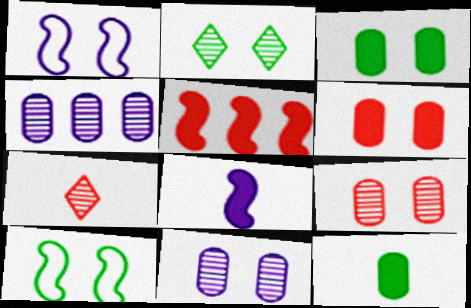[[1, 2, 6], 
[2, 3, 10]]